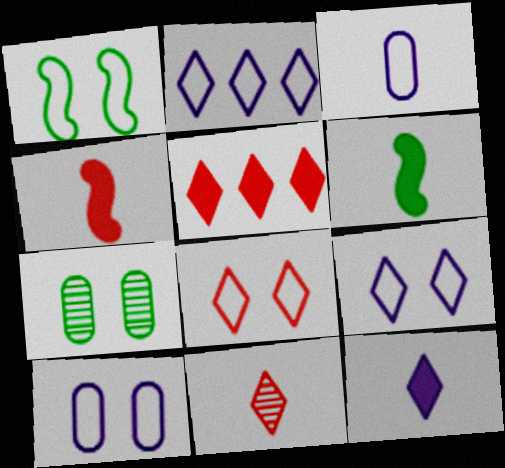[[1, 8, 10], 
[2, 4, 7], 
[3, 6, 11], 
[5, 8, 11]]